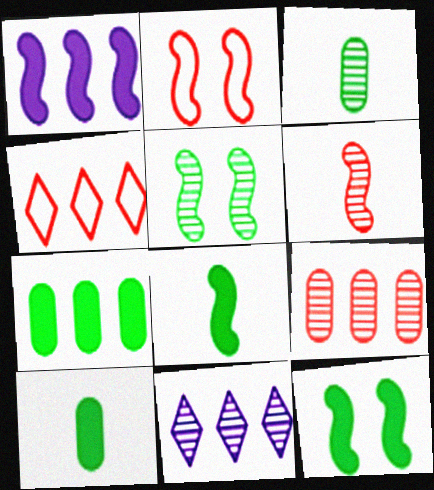[[2, 10, 11]]